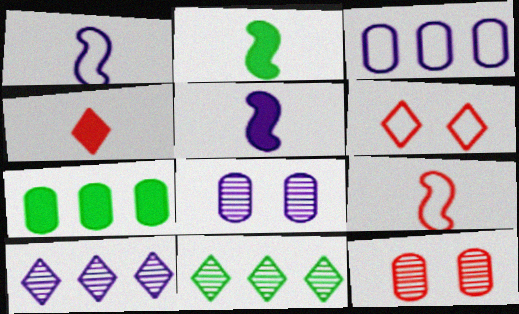[]